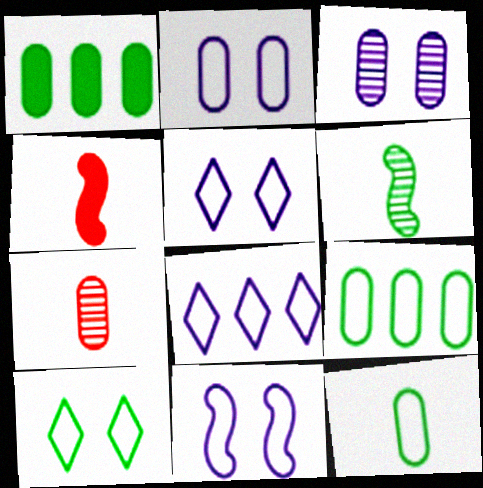[[1, 2, 7], 
[1, 6, 10], 
[2, 5, 11]]